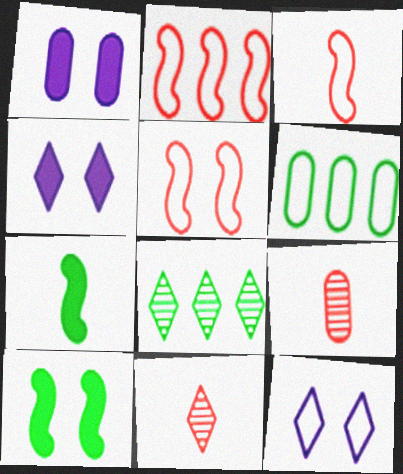[[1, 3, 8], 
[1, 6, 9], 
[2, 3, 5], 
[3, 6, 12]]